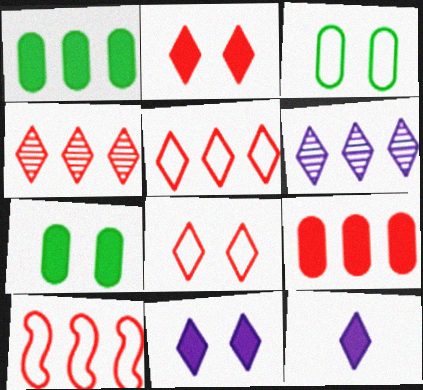[[1, 6, 10], 
[4, 9, 10]]